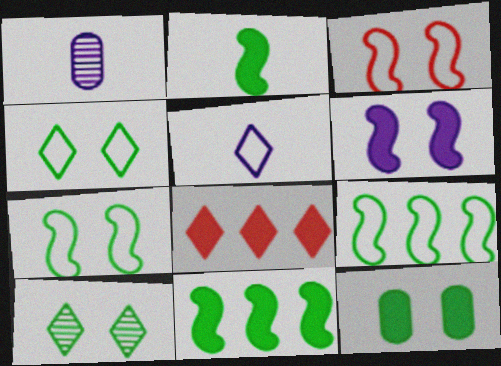[[1, 7, 8], 
[5, 8, 10], 
[7, 10, 12]]